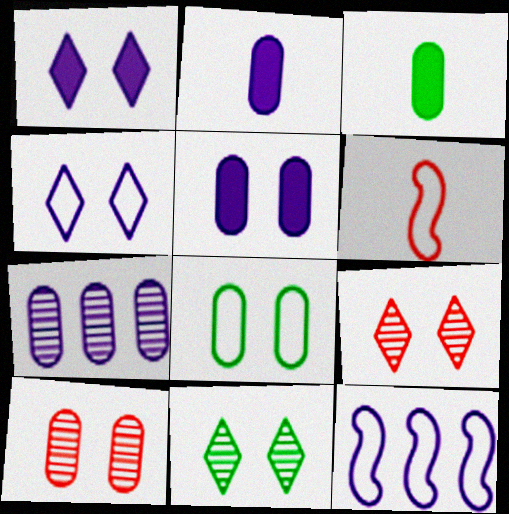[[3, 9, 12], 
[5, 8, 10]]